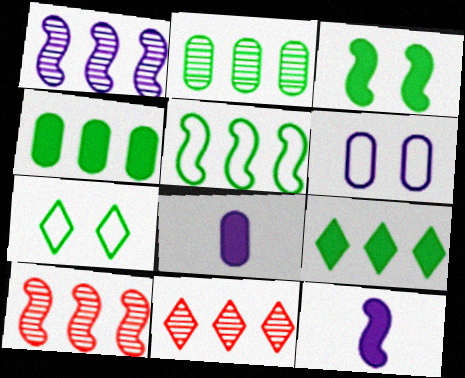[[1, 2, 11], 
[2, 5, 9], 
[7, 8, 10]]